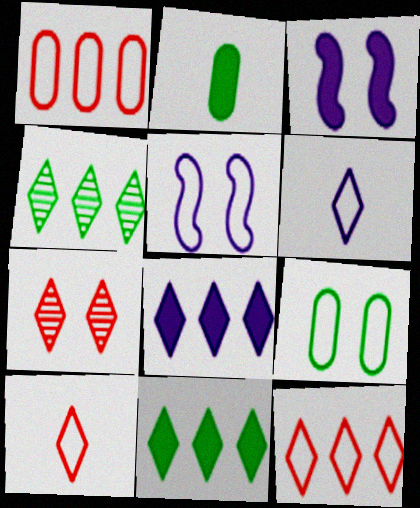[[3, 7, 9], 
[4, 8, 12], 
[6, 7, 11]]